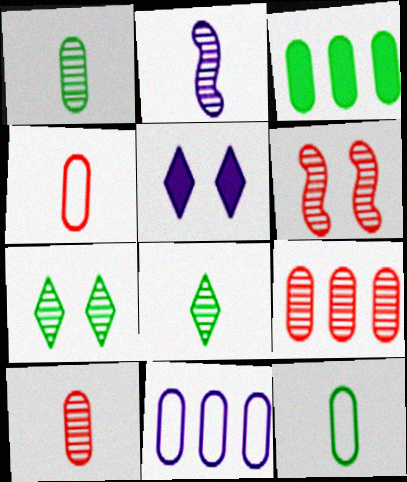[[2, 5, 11], 
[2, 7, 9], 
[2, 8, 10], 
[3, 9, 11]]